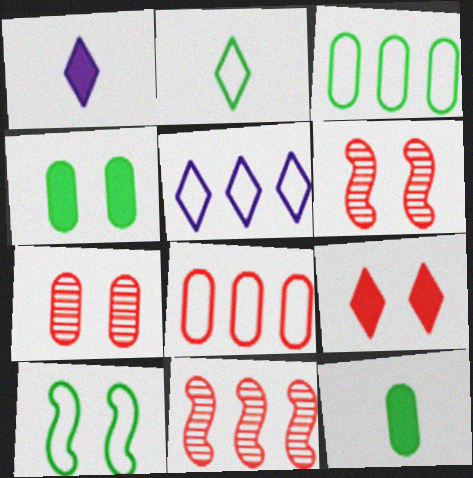[[1, 3, 6], 
[2, 3, 10], 
[5, 6, 12]]